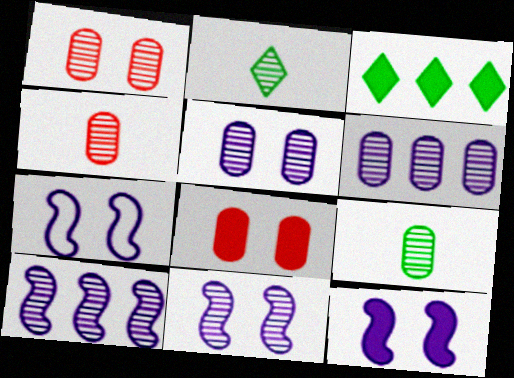[[1, 2, 10], 
[1, 6, 9], 
[3, 4, 7], 
[7, 11, 12]]